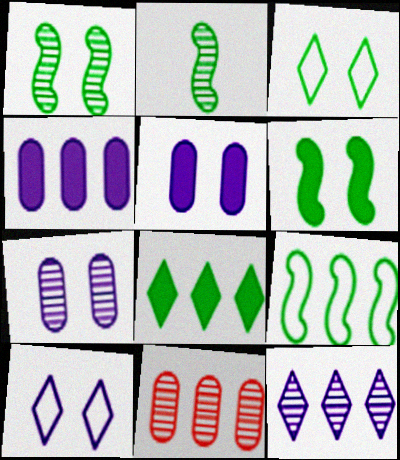[[2, 6, 9]]